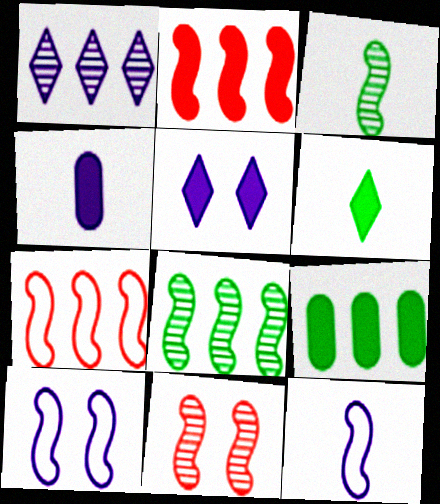[[1, 4, 10], 
[1, 7, 9], 
[2, 3, 10]]